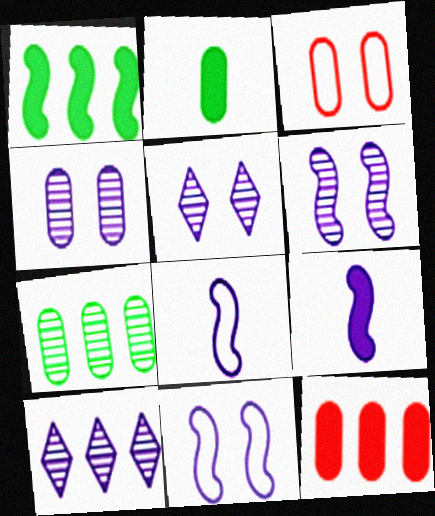[[4, 5, 6]]